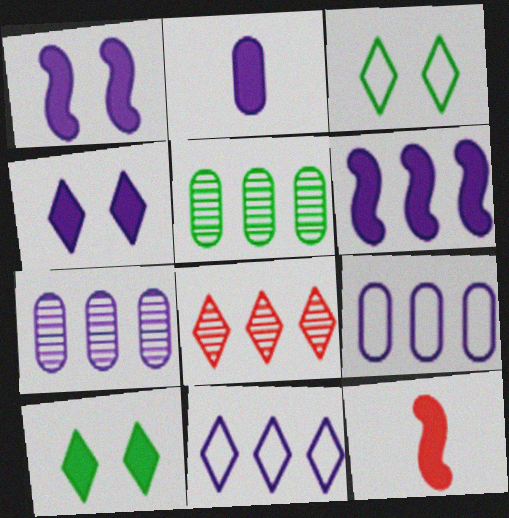[[2, 4, 6], 
[3, 7, 12], 
[6, 7, 11]]